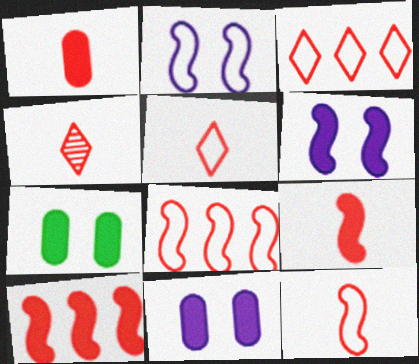[[1, 4, 12]]